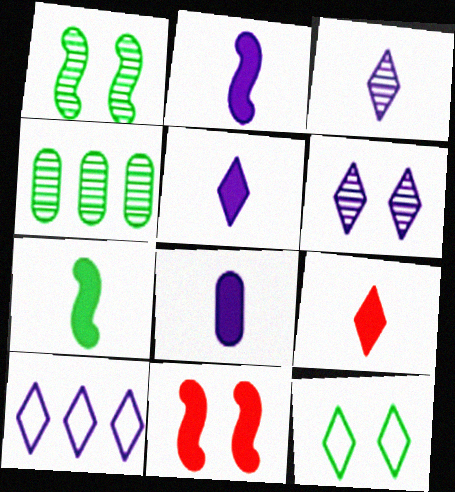[[2, 5, 8], 
[4, 7, 12], 
[5, 6, 10], 
[7, 8, 9]]